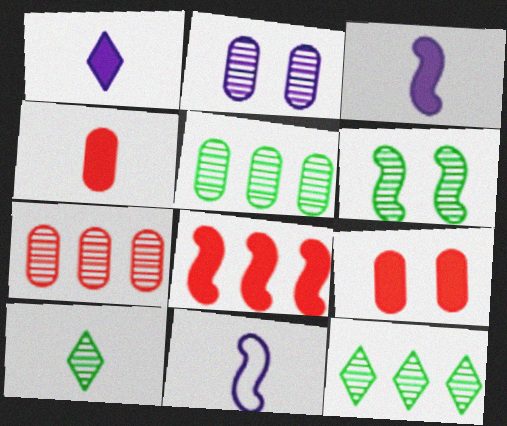[[4, 10, 11], 
[5, 6, 10], 
[6, 8, 11], 
[9, 11, 12]]